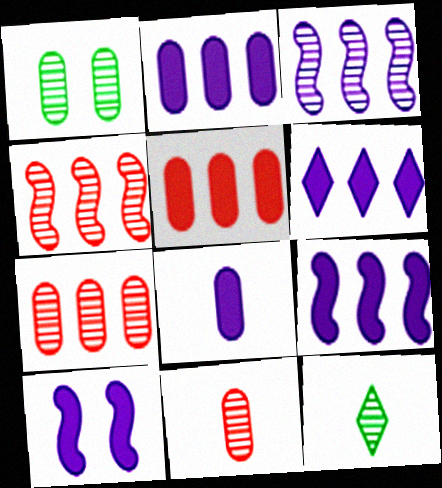[[2, 6, 9], 
[6, 8, 10]]